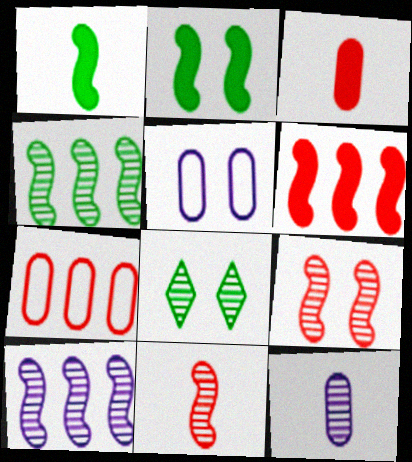[]